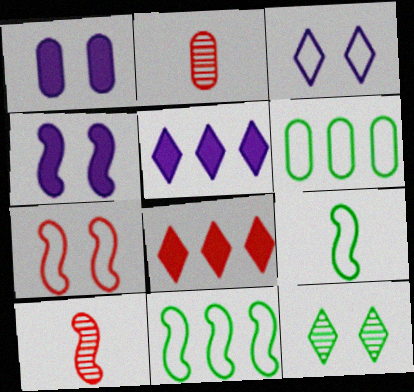[[1, 2, 6], 
[1, 7, 12], 
[2, 7, 8], 
[4, 10, 11]]